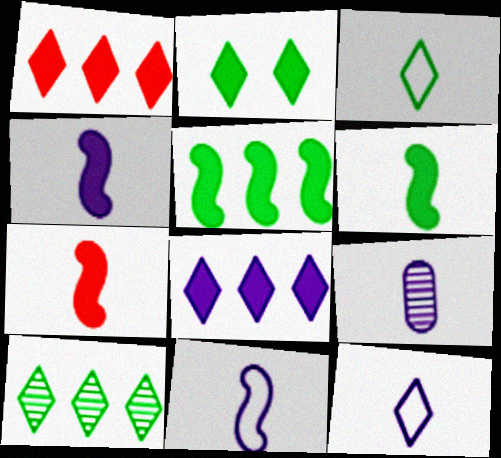[[2, 3, 10], 
[3, 7, 9], 
[4, 6, 7], 
[4, 9, 12]]